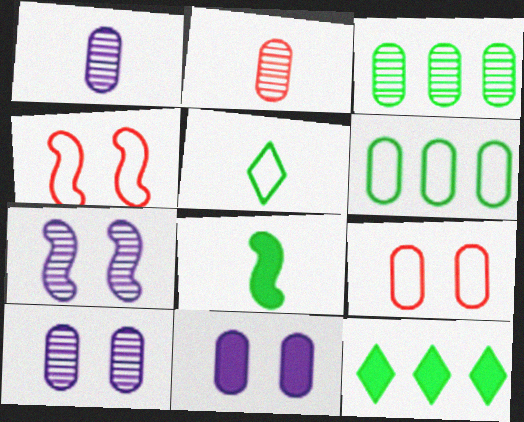[[1, 4, 12], 
[2, 3, 10], 
[2, 6, 11]]